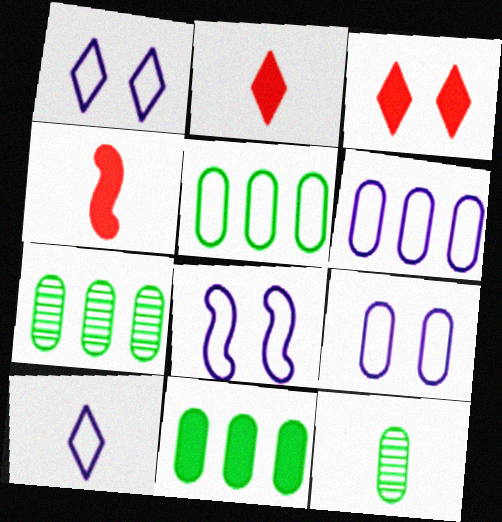[[1, 4, 7], 
[1, 8, 9], 
[2, 7, 8], 
[4, 10, 12], 
[5, 7, 11], 
[6, 8, 10]]